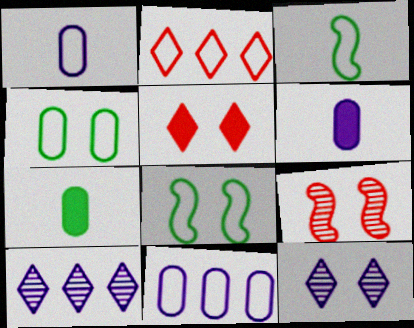[[1, 2, 8]]